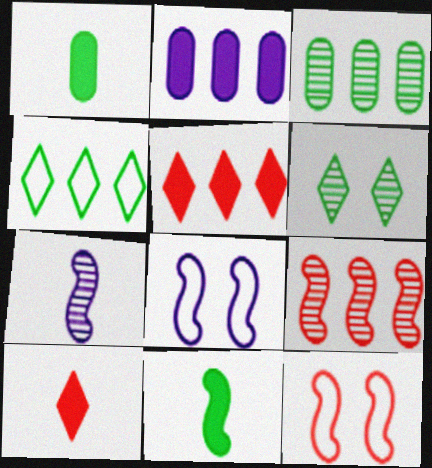[[2, 4, 9], 
[3, 8, 10], 
[8, 9, 11]]